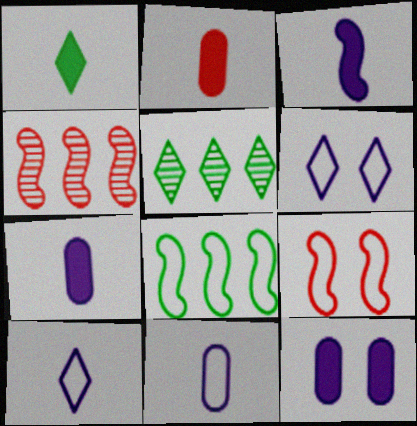[[1, 2, 3], 
[5, 7, 9]]